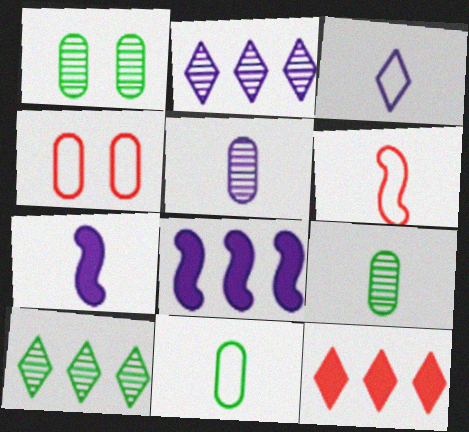[[3, 5, 7], 
[3, 6, 11], 
[4, 7, 10]]